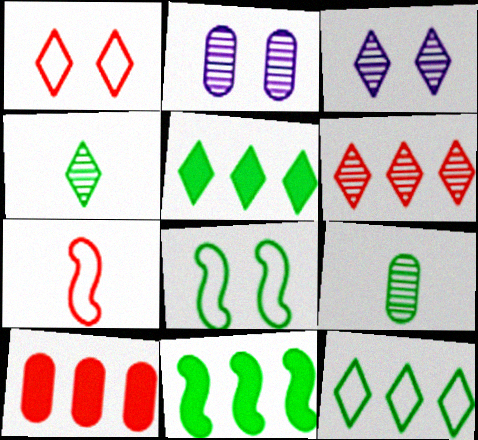[[2, 5, 7], 
[3, 4, 6], 
[5, 8, 9]]